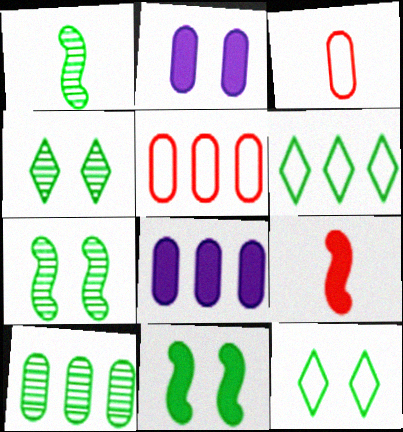[[1, 4, 10], 
[2, 3, 10], 
[5, 8, 10]]